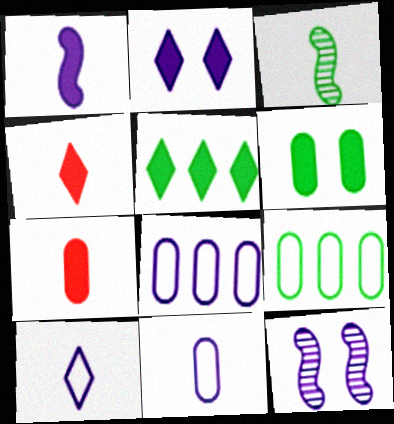[[2, 4, 5], 
[3, 4, 11], 
[3, 7, 10], 
[4, 9, 12]]